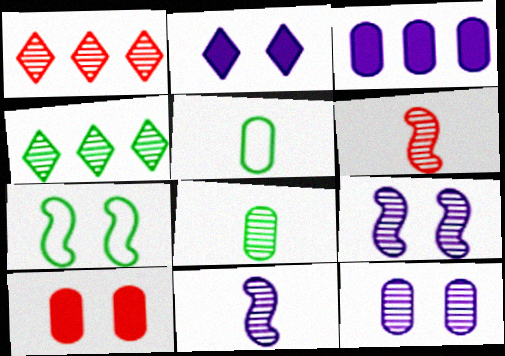[[1, 8, 9], 
[4, 6, 12]]